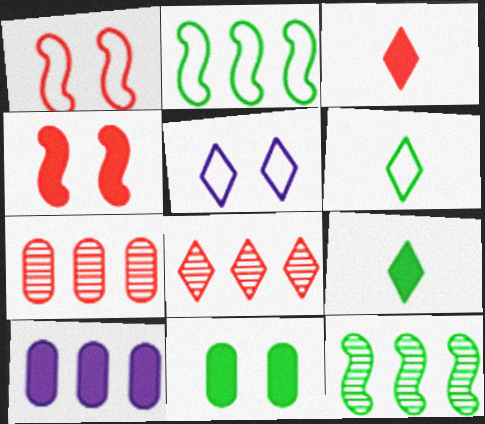[[1, 3, 7], 
[2, 8, 10], 
[4, 9, 10], 
[5, 8, 9], 
[6, 11, 12]]